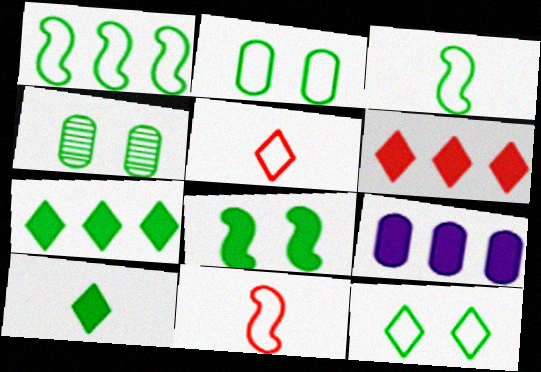[[1, 4, 10], 
[3, 4, 7], 
[4, 8, 12]]